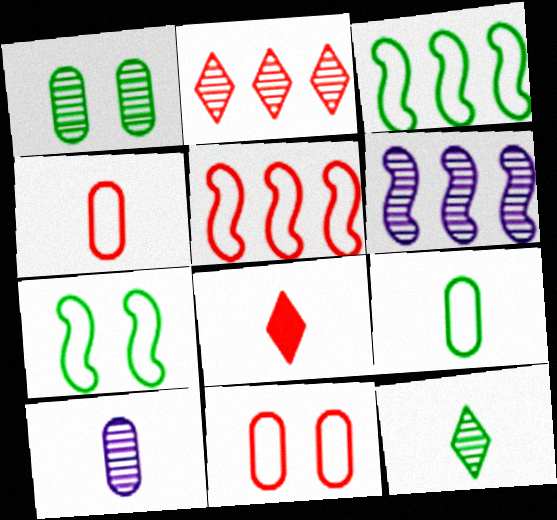[]